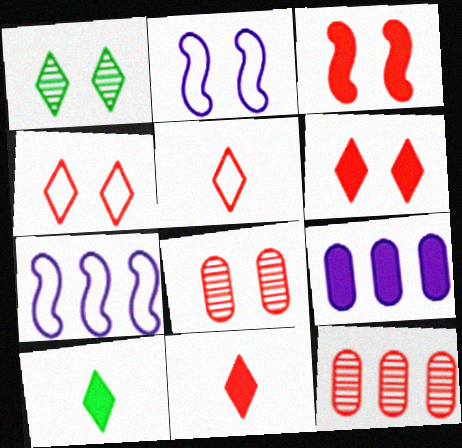[[2, 10, 12], 
[3, 4, 8], 
[3, 5, 12], 
[3, 9, 10], 
[7, 8, 10]]